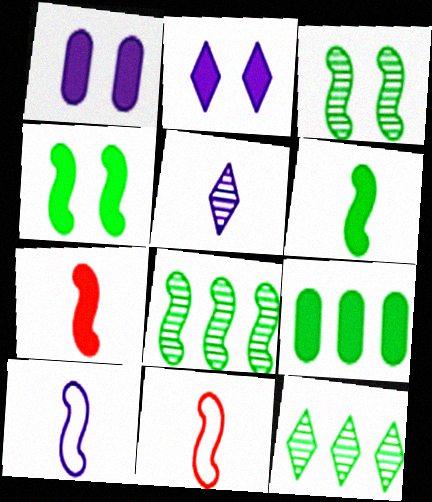[[1, 11, 12], 
[2, 7, 9]]